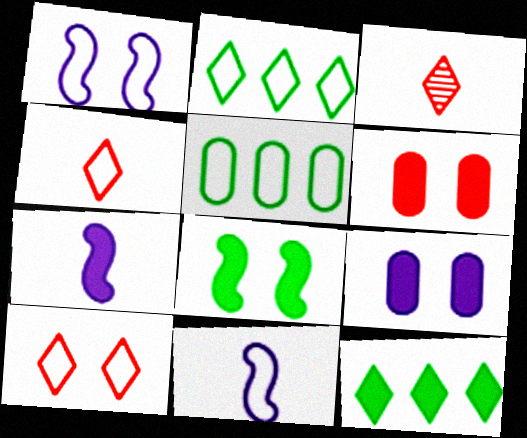[[1, 4, 5], 
[5, 10, 11], 
[6, 7, 12]]